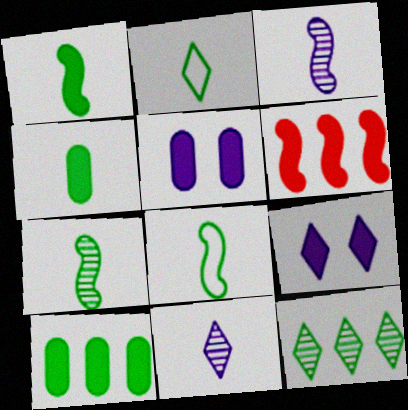[[1, 7, 8], 
[2, 4, 7], 
[4, 6, 9]]